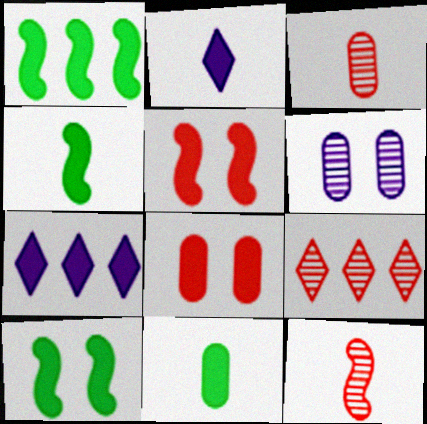[[1, 2, 8], 
[1, 4, 10], 
[4, 7, 8], 
[5, 7, 11]]